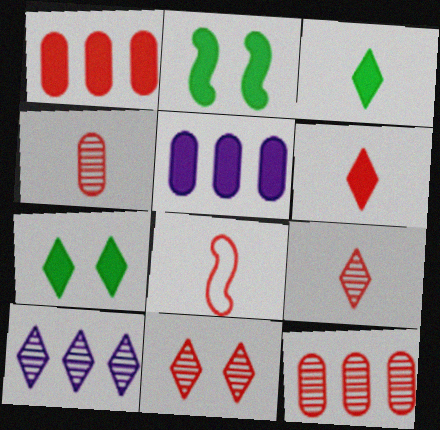[[1, 8, 11], 
[2, 5, 6], 
[4, 6, 8]]